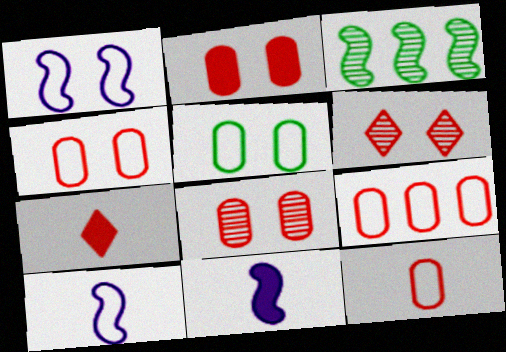[[2, 4, 8], 
[4, 9, 12]]